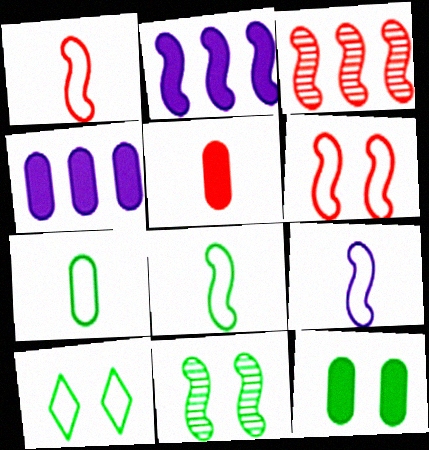[[1, 2, 11], 
[1, 8, 9], 
[4, 5, 12], 
[10, 11, 12]]